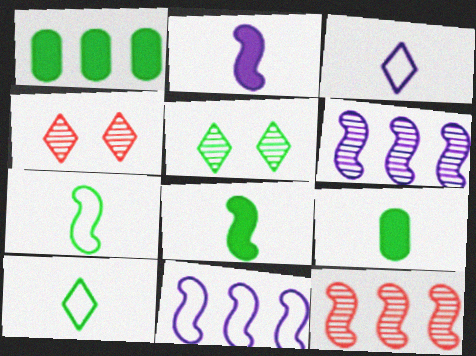[[1, 5, 7], 
[4, 9, 11]]